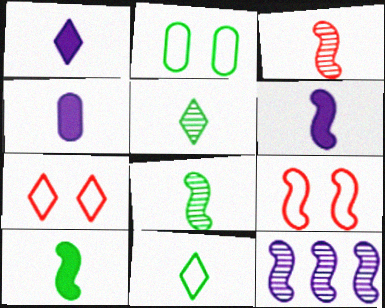[[1, 4, 6], 
[3, 4, 11], 
[9, 10, 12]]